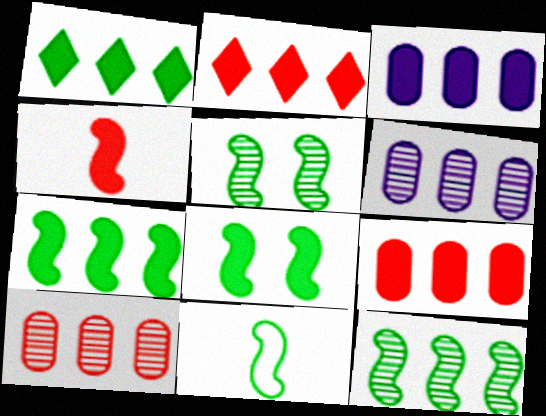[[2, 3, 7], 
[5, 7, 11], 
[8, 11, 12]]